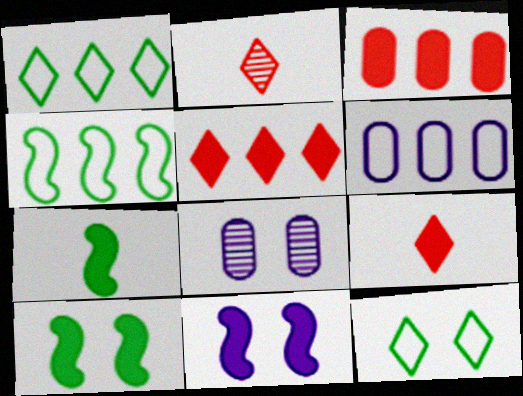[[2, 6, 10], 
[4, 8, 9]]